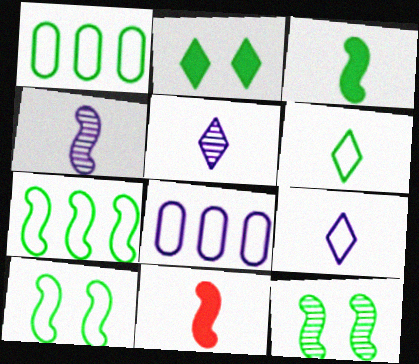[[1, 6, 10], 
[3, 7, 12]]